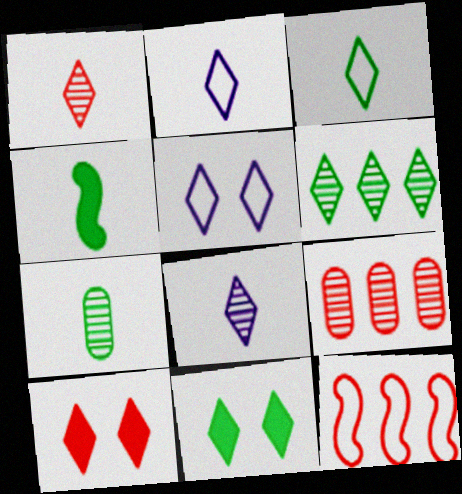[[2, 6, 10], 
[3, 4, 7], 
[3, 6, 11], 
[4, 5, 9]]